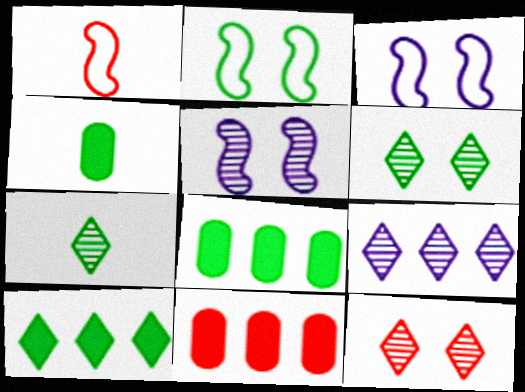[[1, 11, 12], 
[2, 7, 8], 
[3, 7, 11], 
[7, 9, 12]]